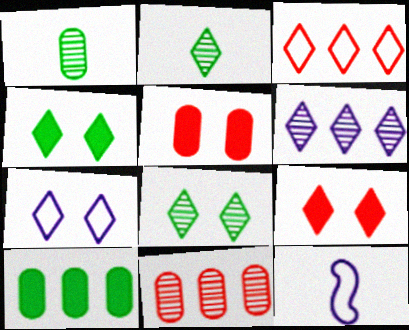[[4, 11, 12], 
[7, 8, 9]]